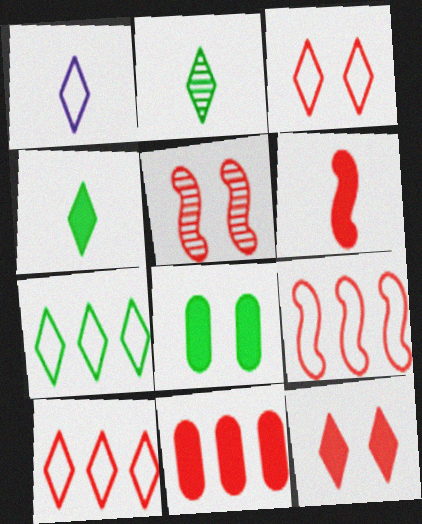[[1, 3, 7], 
[5, 6, 9], 
[6, 11, 12]]